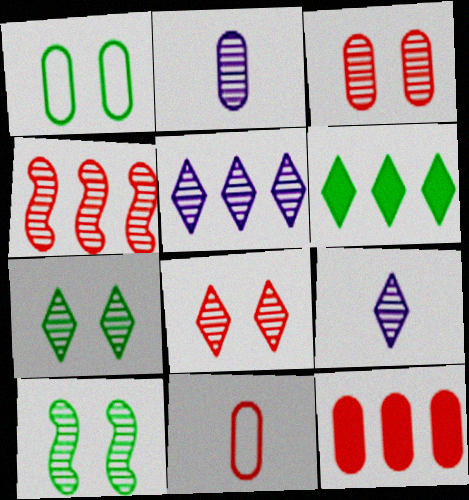[[1, 2, 12], 
[2, 4, 7], 
[3, 11, 12]]